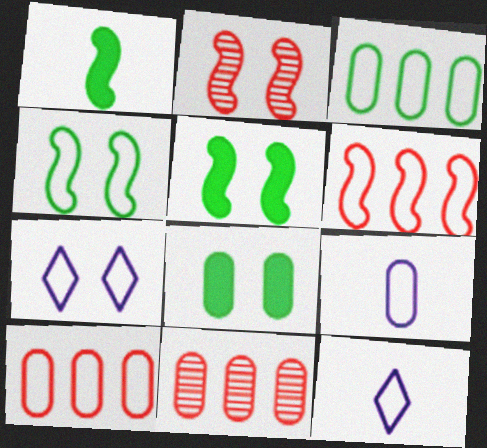[[1, 7, 11], 
[2, 7, 8], 
[4, 10, 12], 
[5, 11, 12], 
[8, 9, 11]]